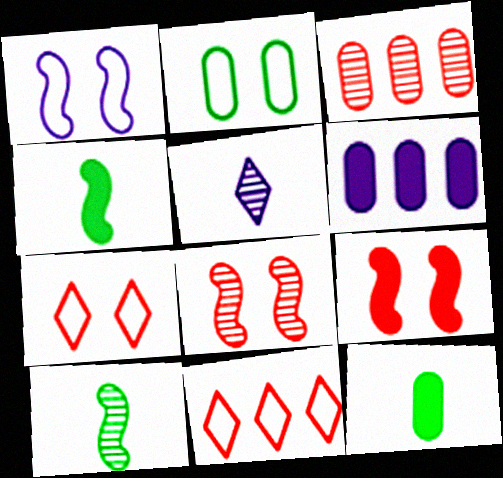[[1, 2, 7], 
[1, 5, 6], 
[6, 7, 10]]